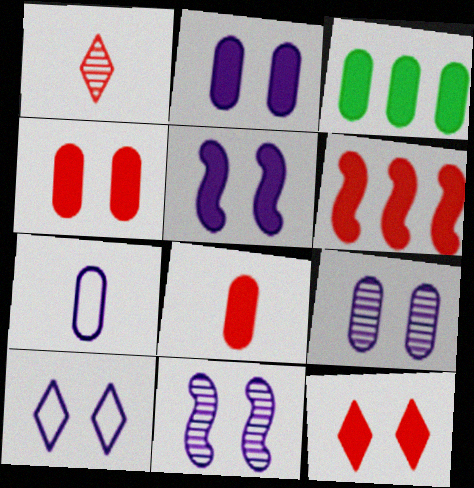[[2, 3, 8], 
[2, 10, 11], 
[5, 9, 10], 
[6, 8, 12]]